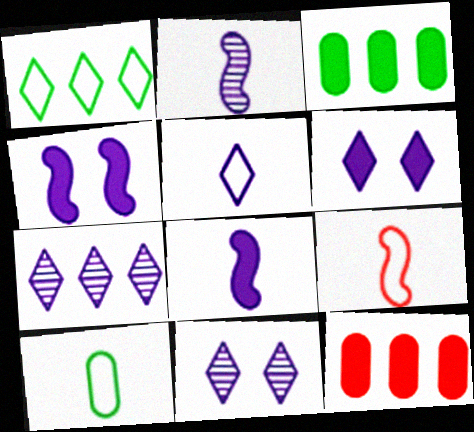[[3, 9, 11], 
[5, 6, 7], 
[5, 9, 10]]